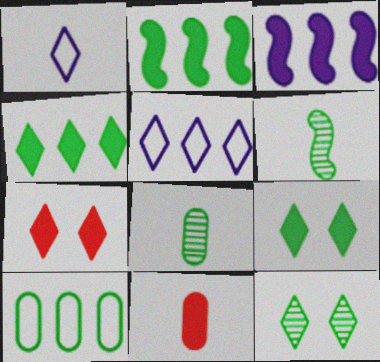[[1, 6, 11], 
[3, 9, 11], 
[6, 9, 10]]